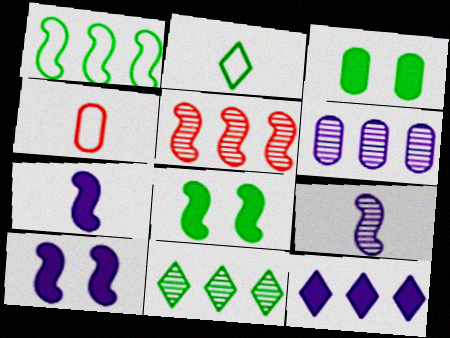[[3, 4, 6], 
[4, 10, 11], 
[5, 6, 11]]